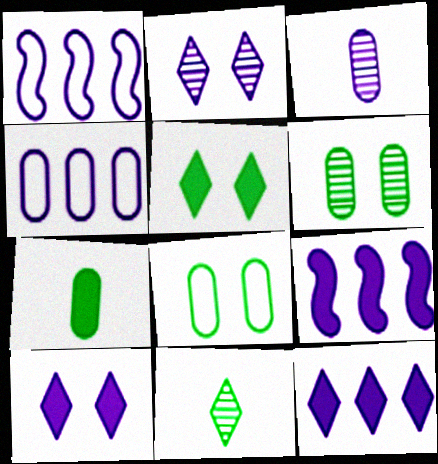[[1, 3, 10]]